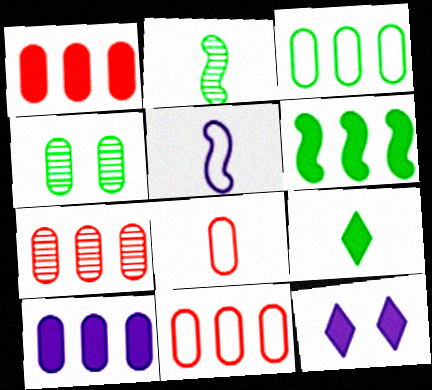[[1, 7, 11], 
[2, 11, 12], 
[3, 7, 10], 
[4, 8, 10]]